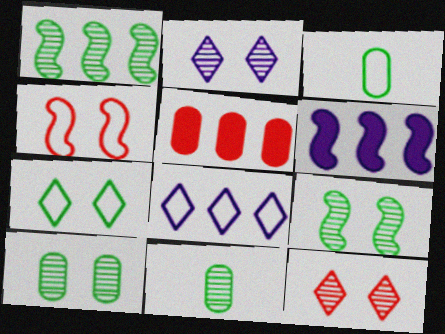[[1, 5, 8], 
[3, 4, 8], 
[3, 6, 12]]